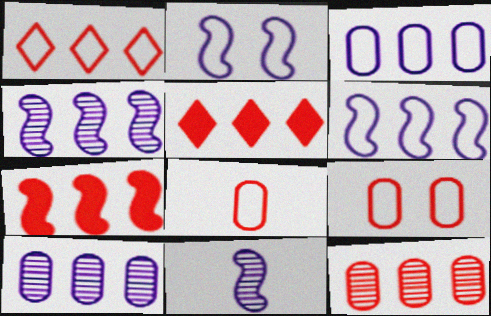[[1, 7, 12]]